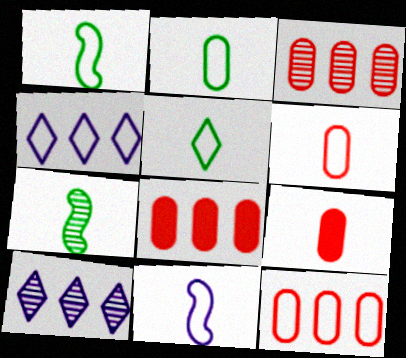[[1, 2, 5], 
[3, 8, 12], 
[5, 6, 11]]